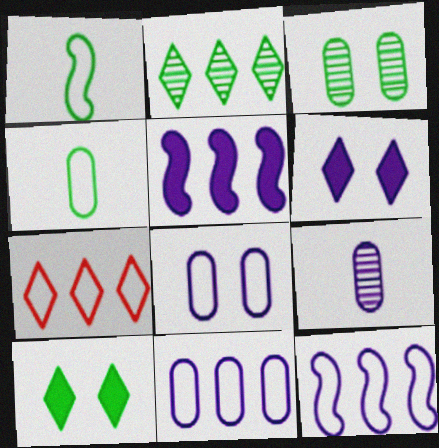[[1, 7, 8], 
[6, 9, 12]]